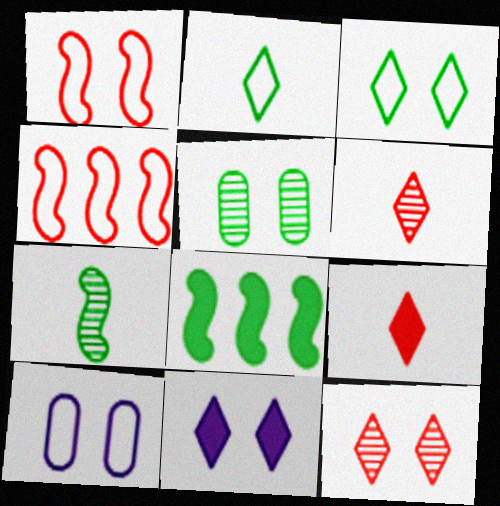[[1, 3, 10], 
[1, 5, 11], 
[2, 4, 10], 
[2, 5, 8], 
[3, 11, 12], 
[6, 8, 10]]